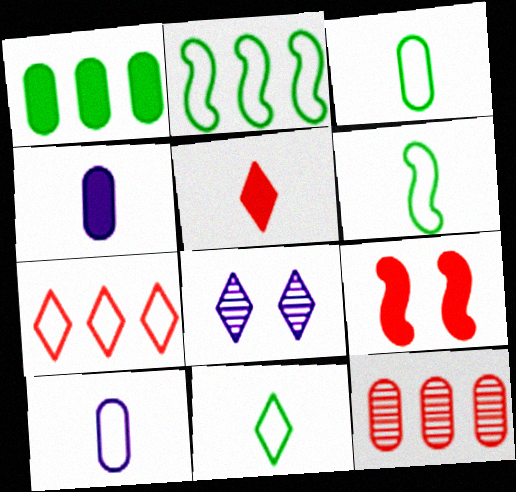[[3, 6, 11]]